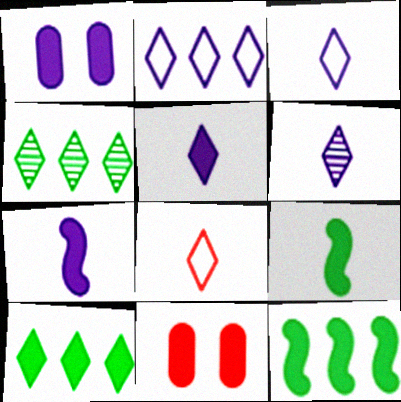[[3, 5, 6], 
[5, 11, 12], 
[7, 10, 11]]